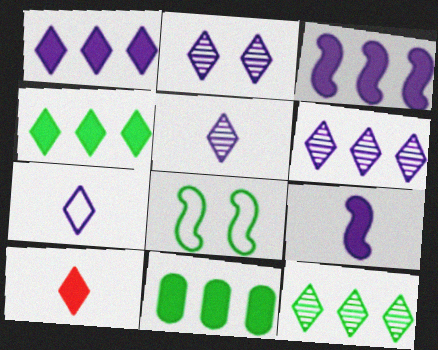[[1, 2, 7], 
[2, 5, 6]]